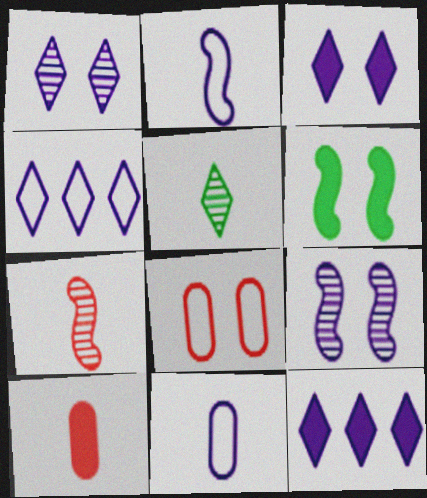[[1, 6, 8], 
[2, 5, 10], 
[6, 10, 12], 
[9, 11, 12]]